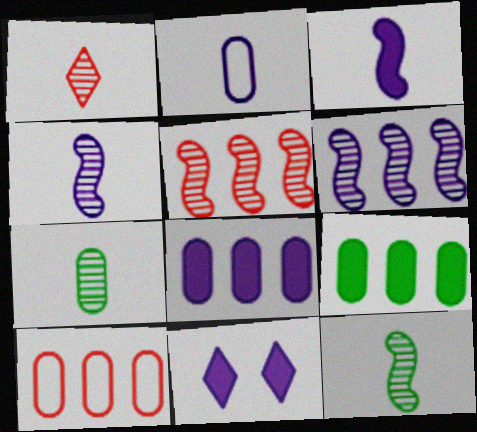[[1, 4, 7], 
[2, 6, 11], 
[3, 8, 11], 
[10, 11, 12]]